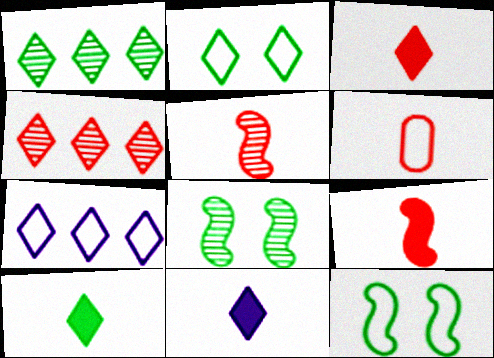[[1, 2, 10], 
[2, 4, 11], 
[3, 5, 6], 
[3, 10, 11], 
[6, 7, 12]]